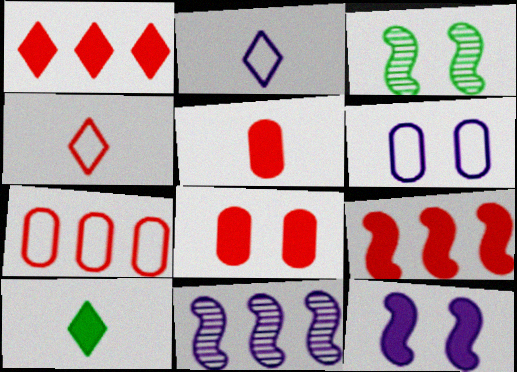[]